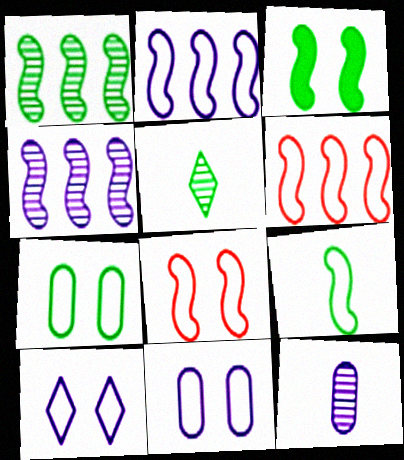[[1, 3, 9], 
[2, 8, 9], 
[7, 8, 10]]